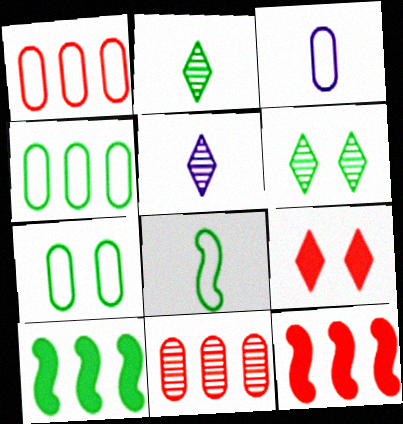[[1, 3, 7], 
[2, 7, 10], 
[3, 6, 12], 
[5, 7, 12]]